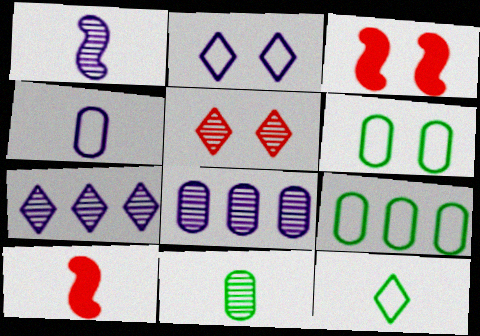[[3, 8, 12], 
[6, 7, 10]]